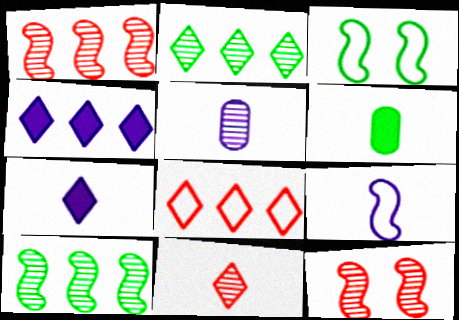[[2, 3, 6], 
[2, 4, 8], 
[2, 5, 12], 
[5, 7, 9], 
[6, 9, 11]]